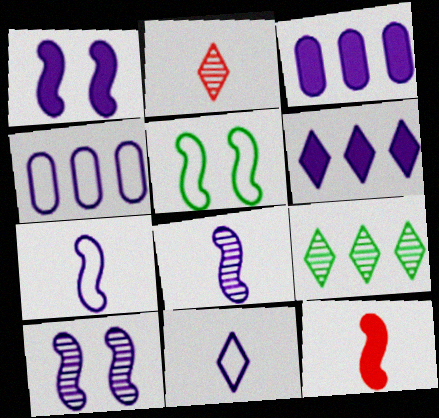[[2, 3, 5], 
[3, 10, 11]]